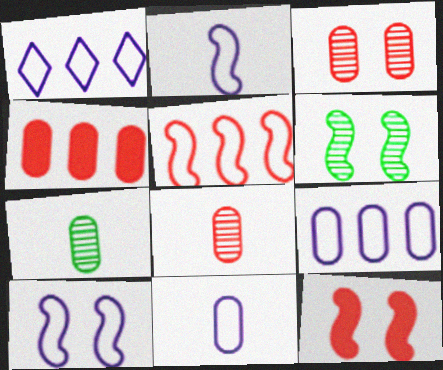[[1, 7, 12], 
[1, 10, 11], 
[6, 10, 12]]